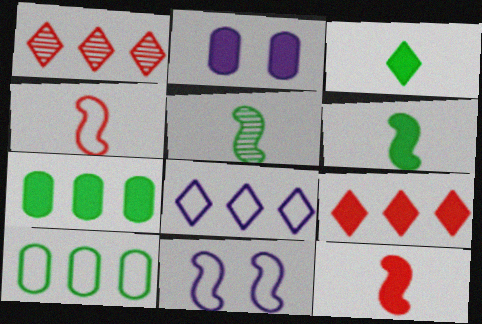[[2, 6, 9]]